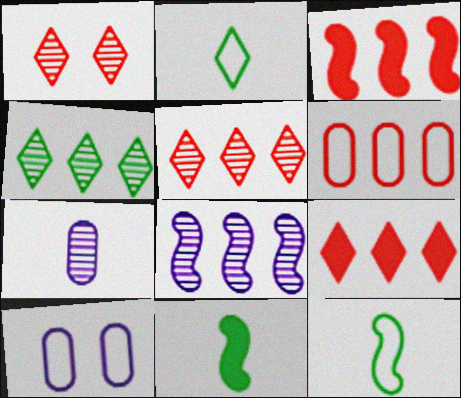[[3, 5, 6], 
[5, 10, 11]]